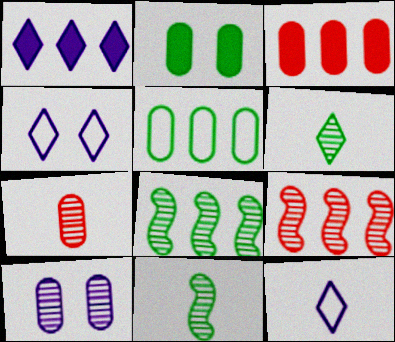[[1, 5, 9], 
[2, 9, 12], 
[3, 4, 11], 
[6, 9, 10]]